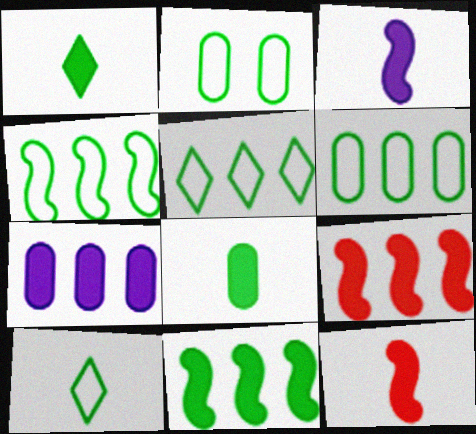[[2, 4, 10], 
[4, 5, 6]]